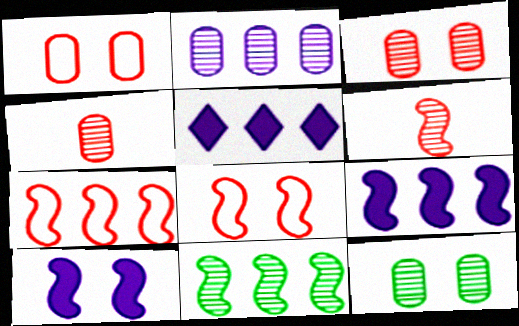[[2, 4, 12], 
[7, 9, 11]]